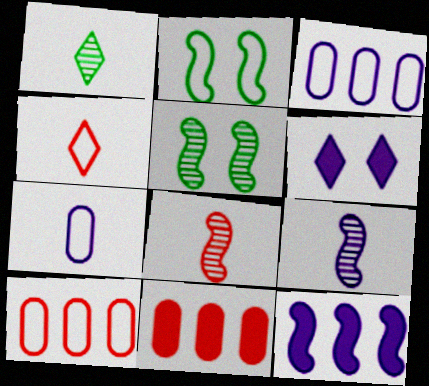[[2, 3, 4], 
[2, 8, 12], 
[3, 6, 9]]